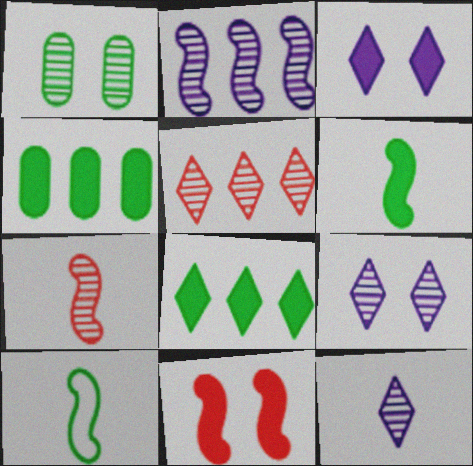[[1, 8, 10], 
[2, 10, 11]]